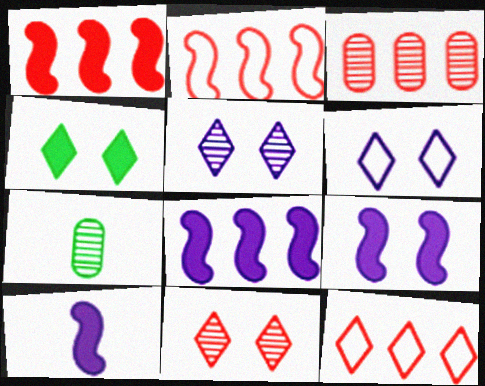[[1, 3, 12], 
[1, 6, 7], 
[4, 6, 11], 
[7, 9, 12], 
[8, 9, 10]]